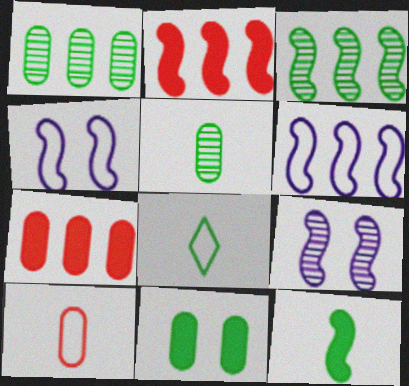[[2, 3, 6], 
[3, 8, 11], 
[5, 8, 12], 
[7, 8, 9]]